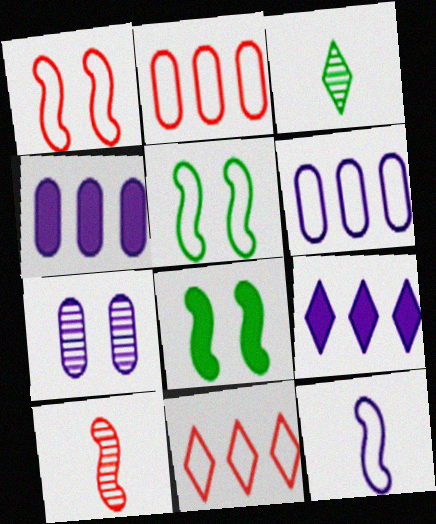[[1, 3, 4], 
[7, 9, 12]]